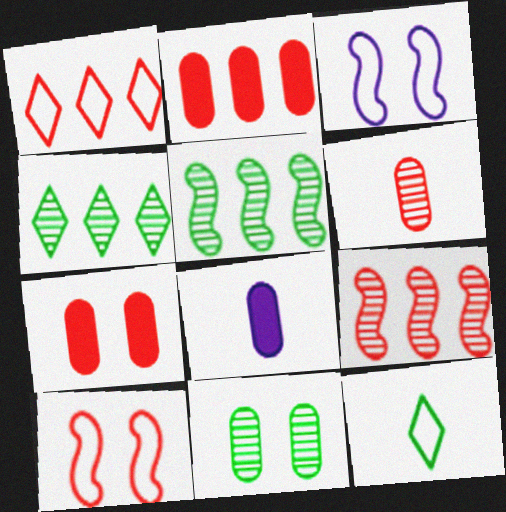[[1, 2, 9], 
[4, 8, 10]]